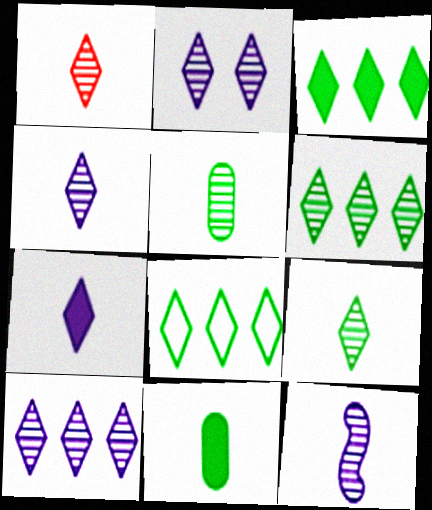[[1, 2, 6], 
[1, 4, 9], 
[1, 5, 12], 
[2, 4, 10], 
[3, 6, 8]]